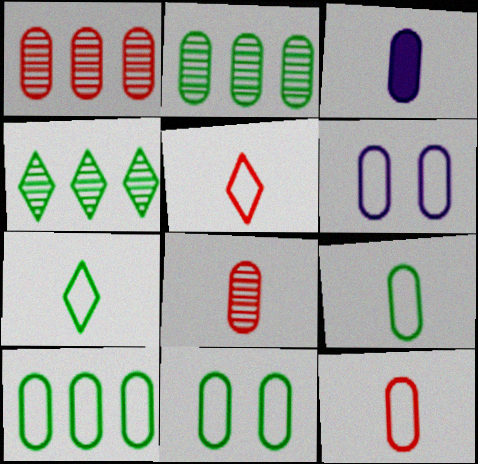[[1, 3, 11], 
[3, 8, 9], 
[6, 10, 12], 
[9, 10, 11]]